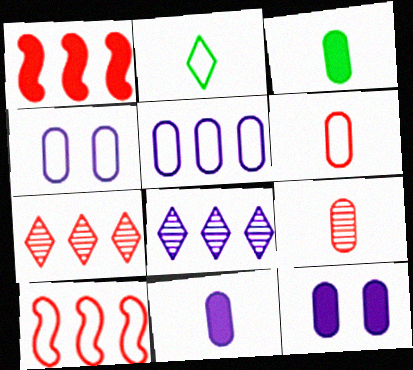[[2, 4, 10]]